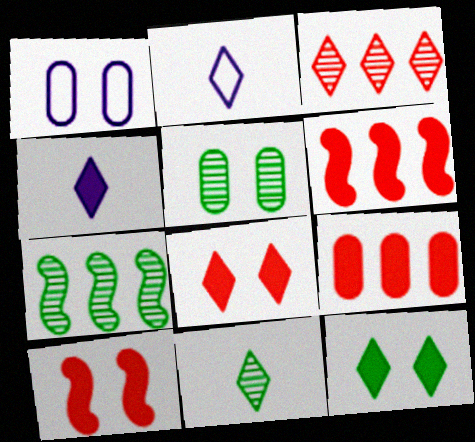[[1, 6, 11], 
[2, 3, 12], 
[2, 5, 6], 
[5, 7, 11]]